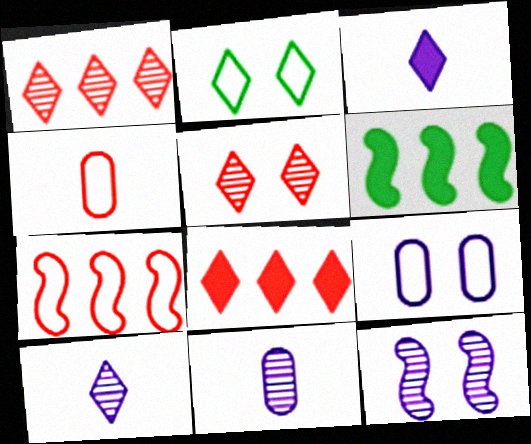[[1, 2, 3], 
[2, 8, 10]]